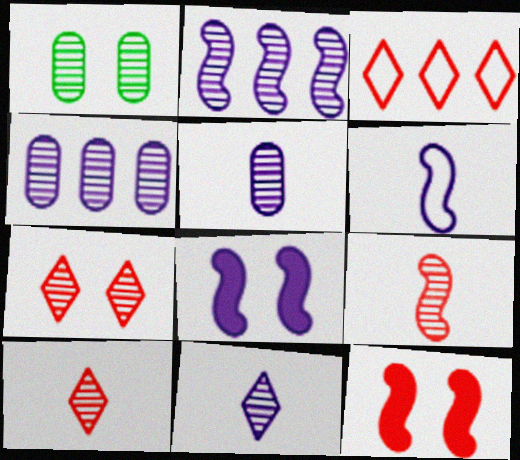[[1, 2, 10], 
[2, 6, 8]]